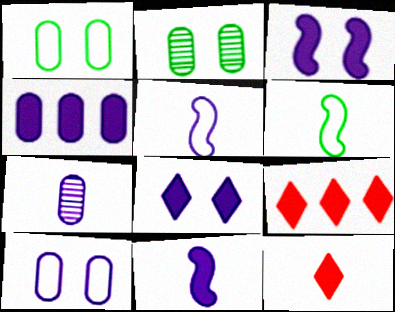[[2, 5, 9], 
[4, 7, 10], 
[4, 8, 11], 
[6, 7, 12]]